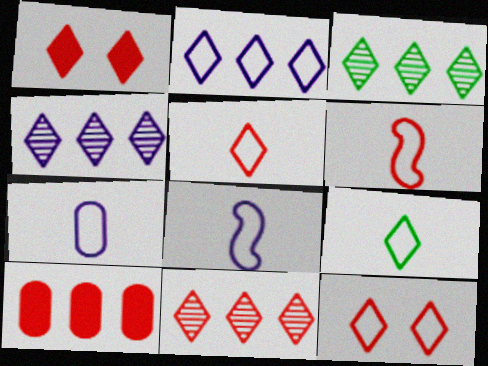[[1, 4, 9], 
[1, 5, 11], 
[2, 9, 12], 
[3, 4, 11], 
[6, 7, 9]]